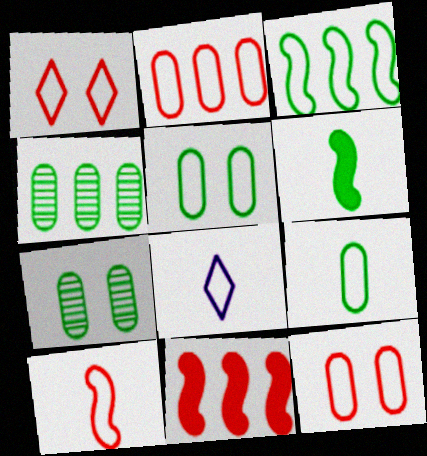[[1, 2, 10], 
[3, 8, 12], 
[7, 8, 11], 
[8, 9, 10]]